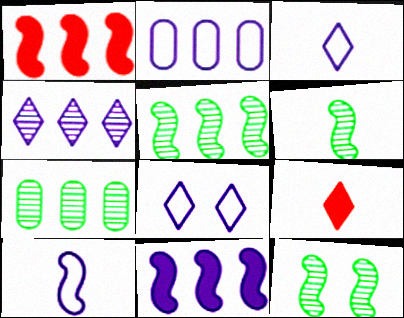[[1, 10, 12], 
[2, 4, 11], 
[2, 8, 10], 
[2, 9, 12], 
[5, 6, 12]]